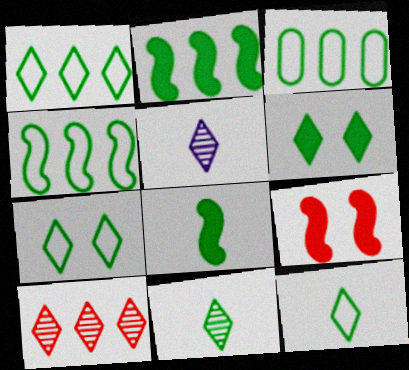[[1, 3, 4], 
[1, 6, 11], 
[1, 7, 12], 
[3, 5, 9]]